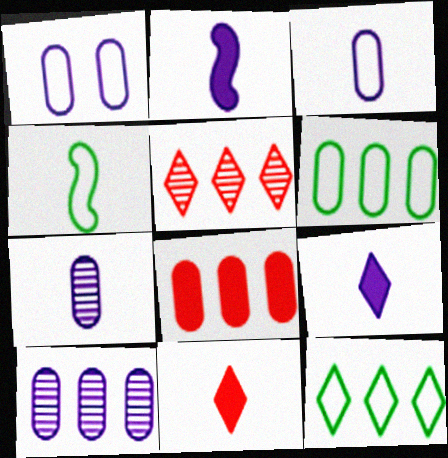[[4, 7, 11], 
[6, 8, 10]]